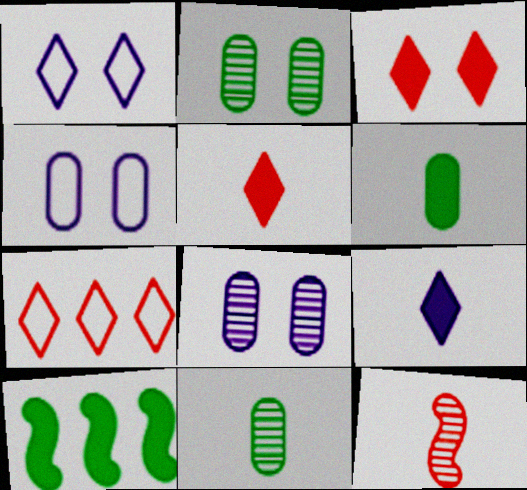[]